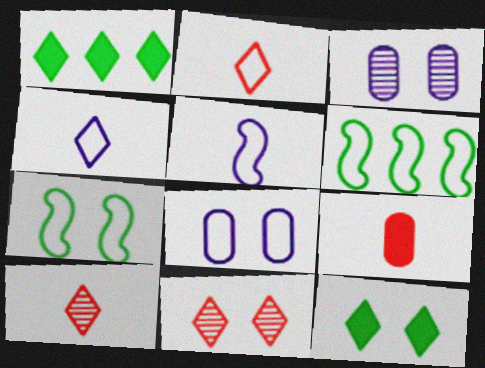[[1, 4, 11], 
[2, 6, 8]]